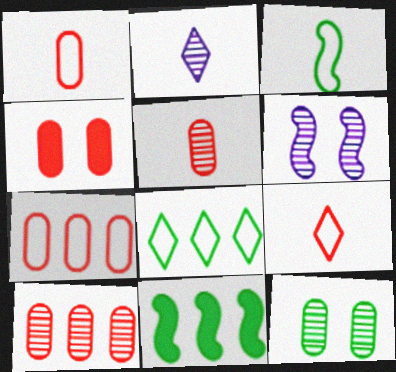[[1, 4, 10], 
[4, 5, 7]]